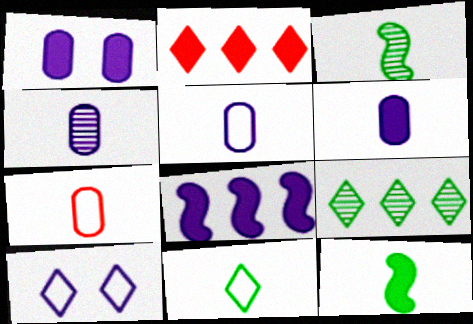[[1, 2, 12], 
[4, 5, 6], 
[4, 8, 10]]